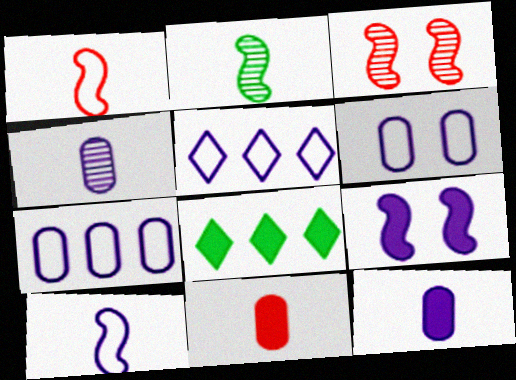[[4, 5, 9], 
[5, 6, 10], 
[8, 9, 11]]